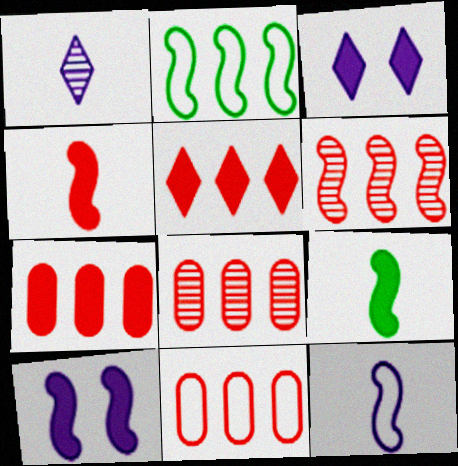[[3, 7, 9], 
[5, 6, 11], 
[7, 8, 11]]